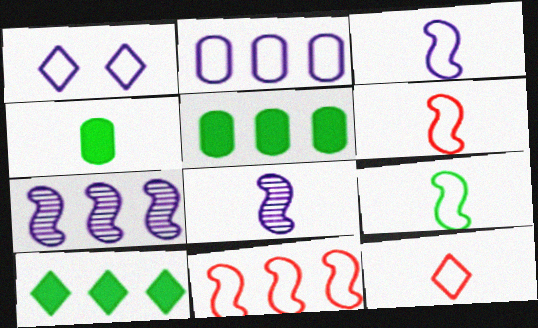[[1, 2, 3], 
[3, 6, 9], 
[4, 8, 12]]